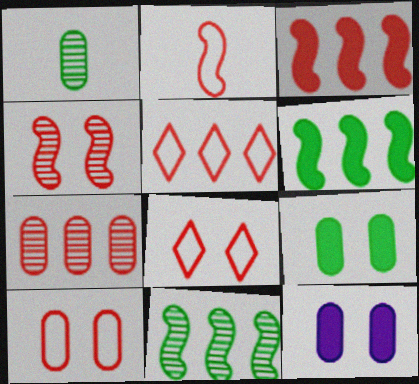[[2, 3, 4], 
[2, 5, 10], 
[3, 5, 7]]